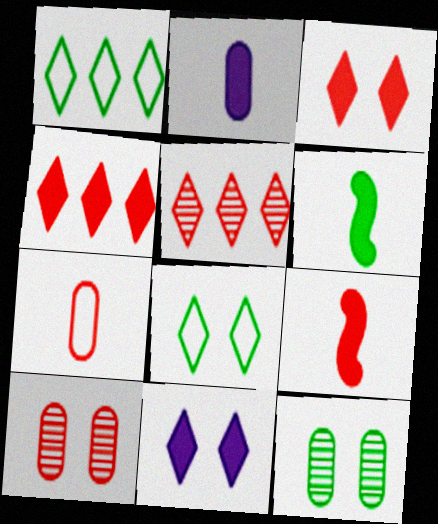[[1, 6, 12]]